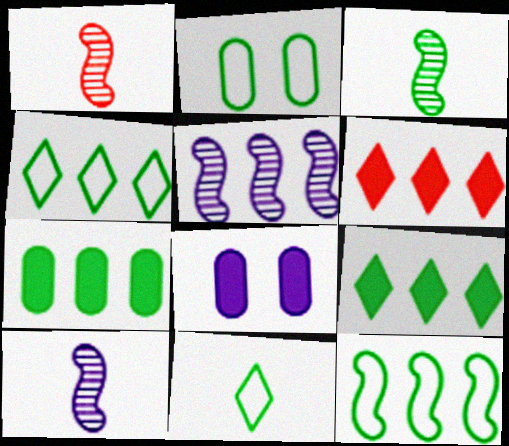[[1, 3, 10], 
[1, 4, 8], 
[2, 3, 9], 
[2, 6, 10], 
[2, 11, 12]]